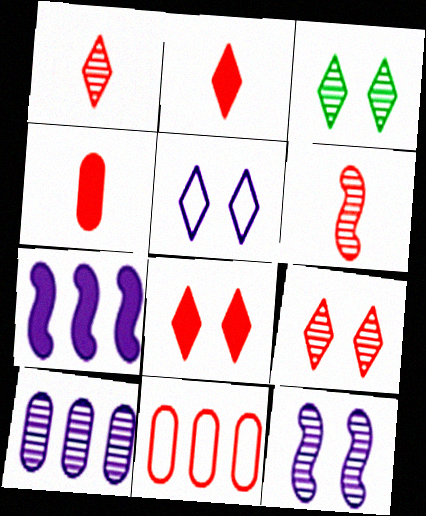[[3, 5, 8], 
[3, 6, 10], 
[6, 8, 11]]